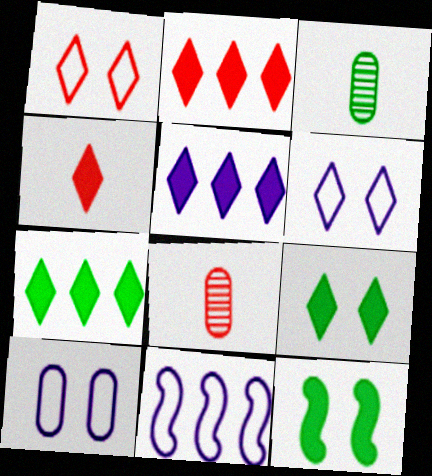[[2, 5, 7], 
[4, 5, 9], 
[8, 9, 11]]